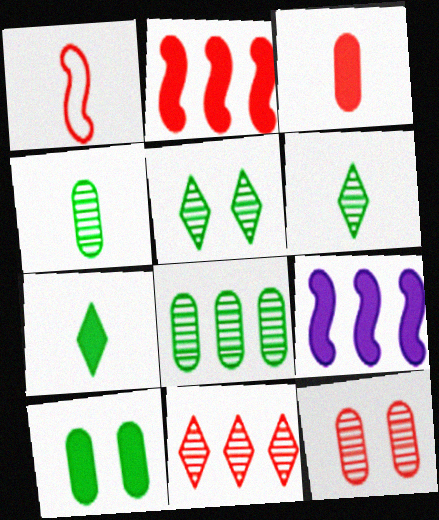[]